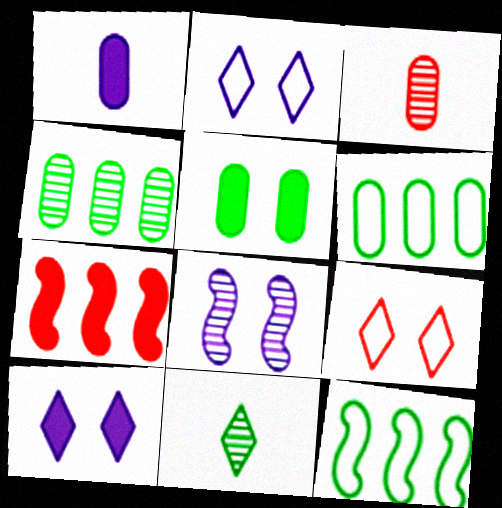[[3, 7, 9], 
[3, 10, 12], 
[5, 8, 9], 
[5, 11, 12]]